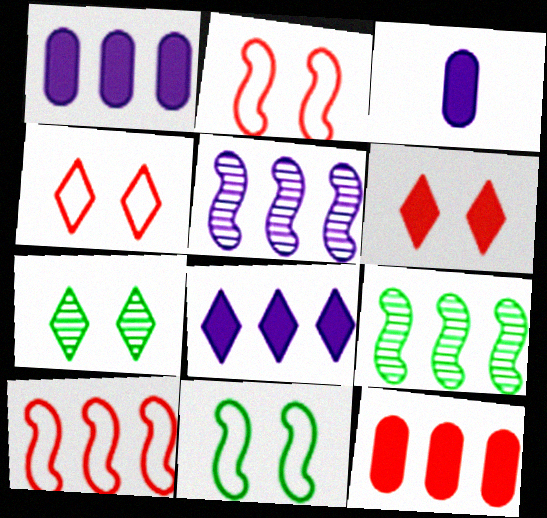[[3, 4, 9], 
[3, 7, 10]]